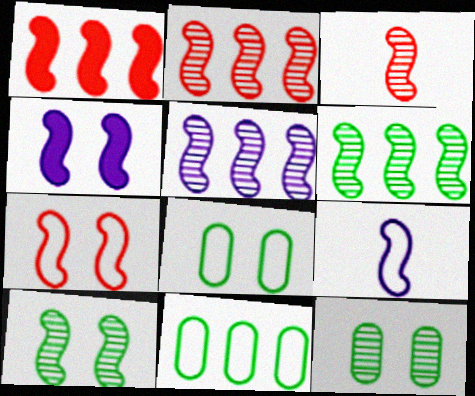[[1, 3, 7], 
[1, 9, 10], 
[2, 5, 6], 
[3, 5, 10], 
[4, 5, 9], 
[4, 7, 10]]